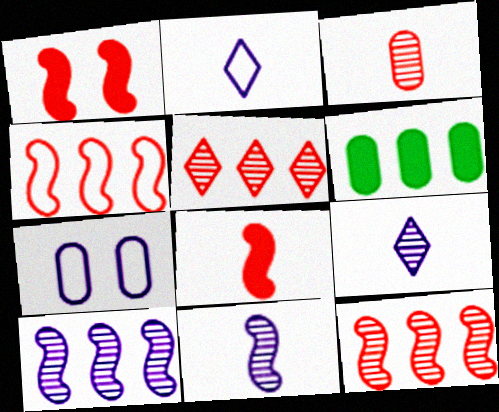[[3, 6, 7]]